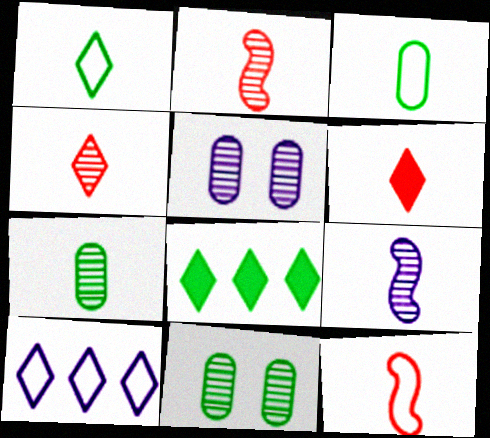[[3, 6, 9], 
[4, 7, 9], 
[5, 8, 12]]